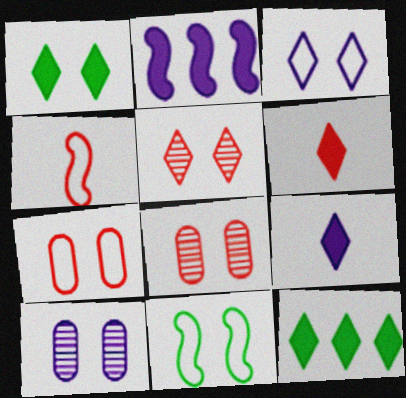[[1, 3, 5], 
[3, 7, 11], 
[4, 10, 12]]